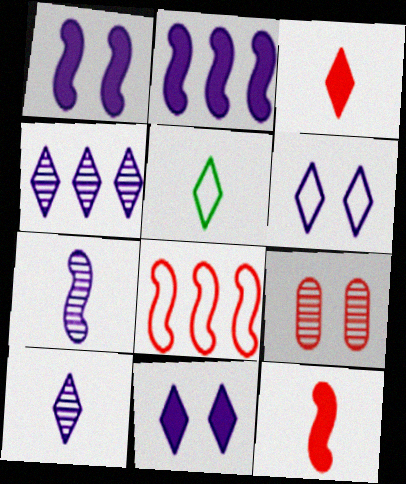[[2, 5, 9], 
[3, 5, 10], 
[3, 8, 9]]